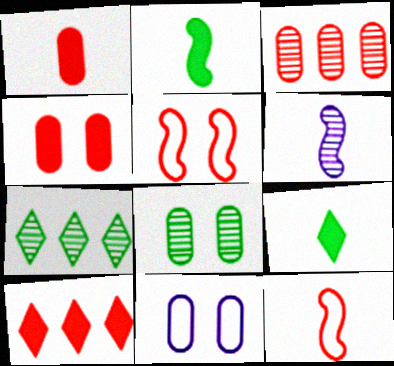[[2, 6, 12], 
[4, 8, 11]]